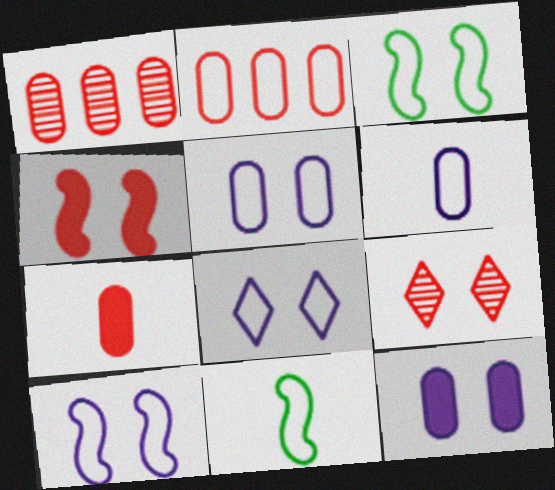[[2, 8, 11], 
[3, 9, 12], 
[5, 8, 10]]